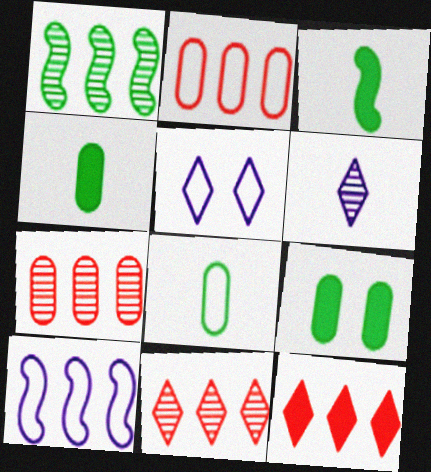[[3, 5, 7]]